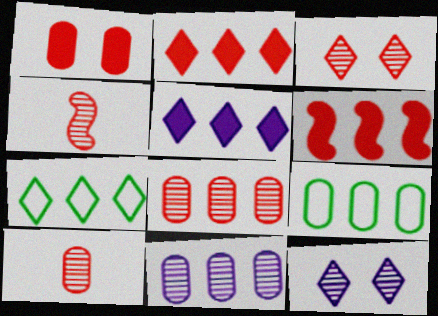[[3, 4, 8], 
[6, 7, 11]]